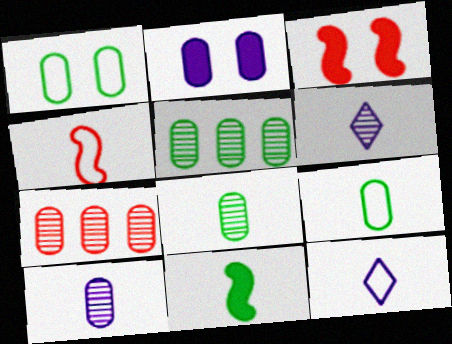[[2, 7, 9], 
[3, 5, 12], 
[4, 9, 12]]